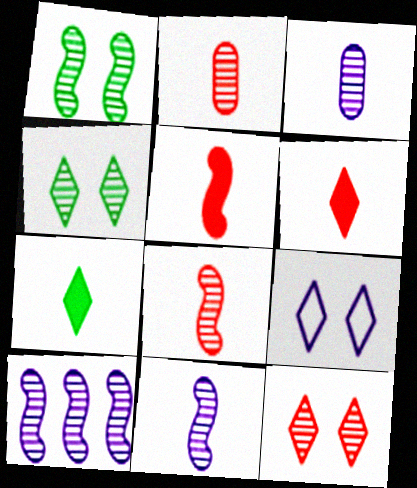[[1, 8, 10], 
[2, 4, 10]]